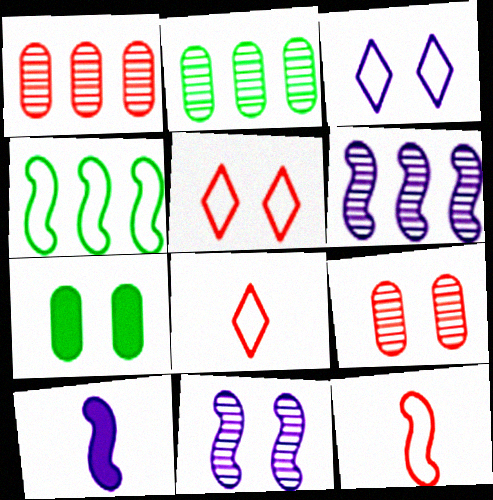[[2, 5, 10], 
[5, 7, 11], 
[6, 7, 8]]